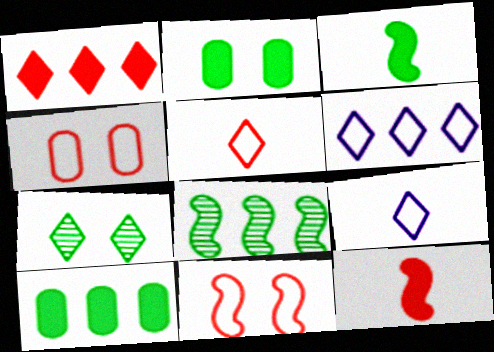[[1, 7, 9]]